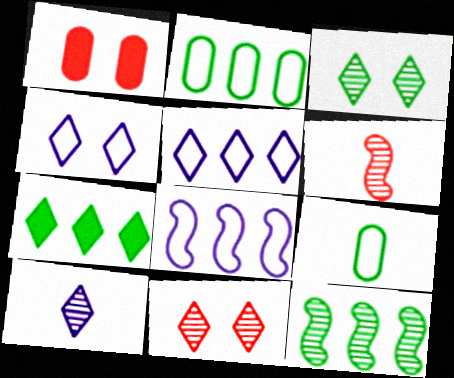[[2, 7, 12]]